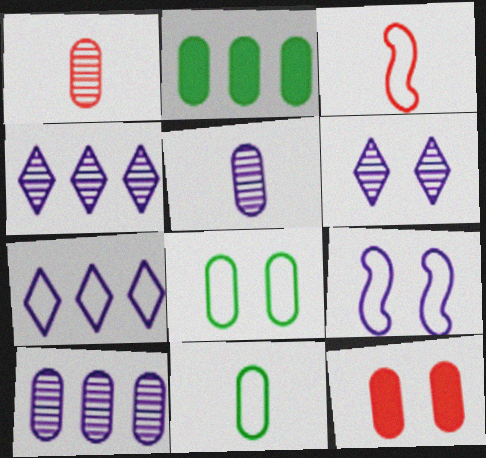[[2, 3, 6], 
[3, 7, 8], 
[10, 11, 12]]